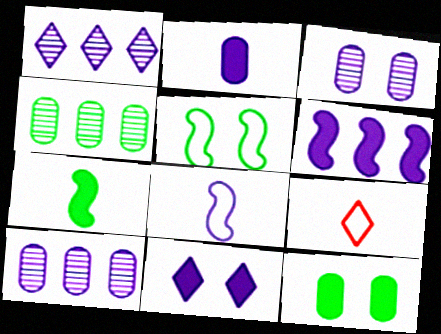[[2, 6, 11], 
[8, 10, 11]]